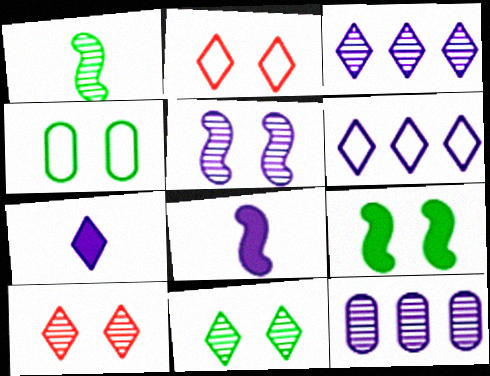[[1, 10, 12], 
[4, 9, 11]]